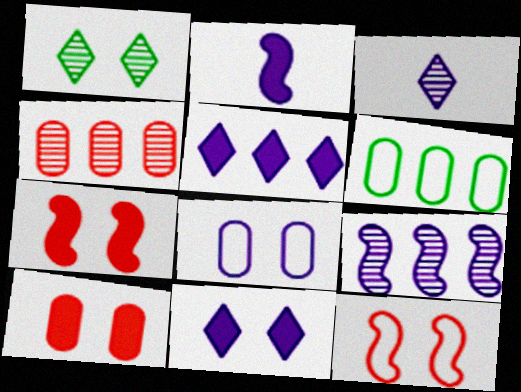[[1, 7, 8], 
[3, 6, 7]]